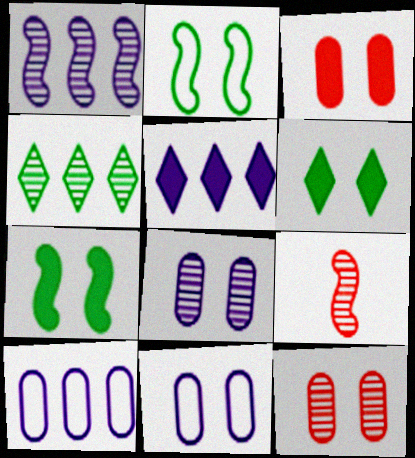[[1, 5, 10], 
[4, 8, 9], 
[6, 9, 10]]